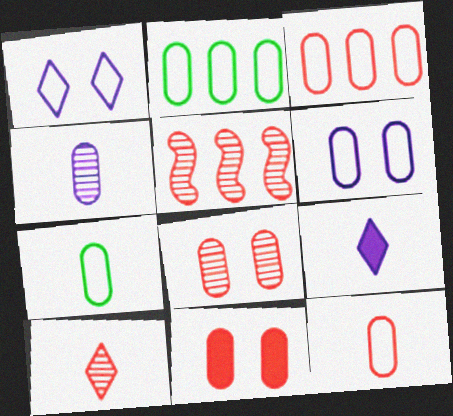[[2, 4, 11], 
[2, 6, 12], 
[3, 6, 7], 
[5, 8, 10]]